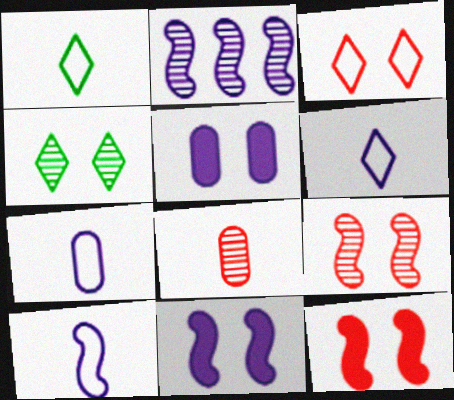[[2, 4, 8], 
[2, 5, 6], 
[2, 10, 11], 
[6, 7, 10]]